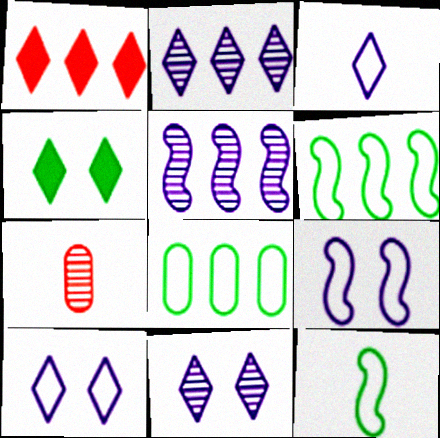[[1, 5, 8]]